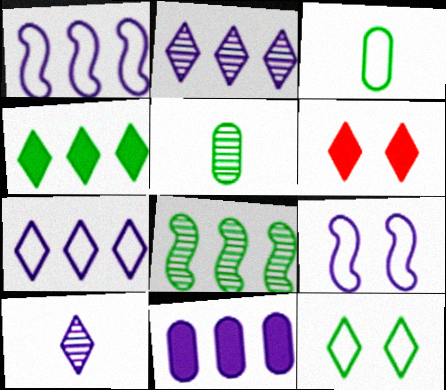[[1, 2, 11], 
[1, 5, 6], 
[9, 10, 11]]